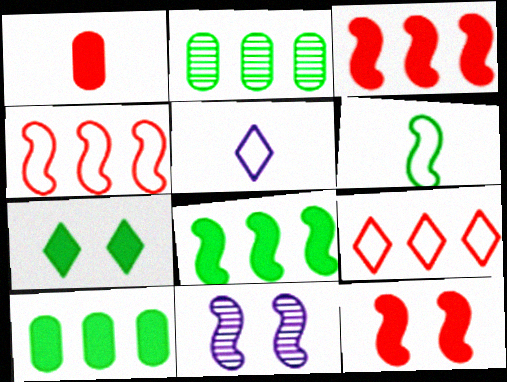[[2, 5, 12], 
[2, 6, 7], 
[3, 6, 11]]